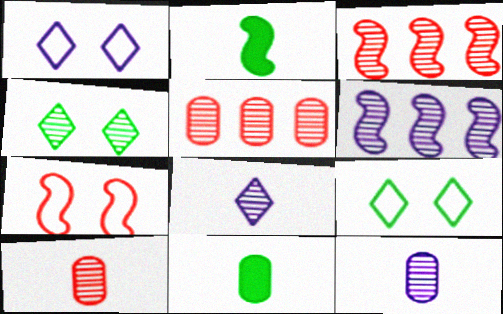[[1, 2, 5], 
[1, 3, 11], 
[2, 6, 7], 
[3, 4, 12], 
[4, 6, 10]]